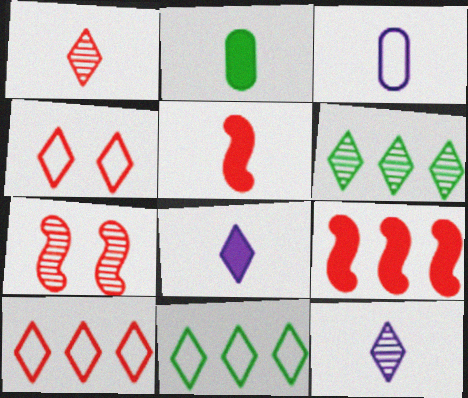[[2, 5, 8], 
[4, 6, 8]]